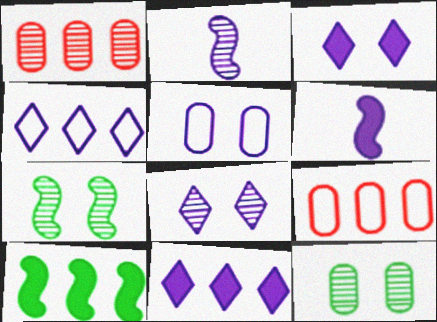[[1, 4, 10], 
[2, 5, 11]]